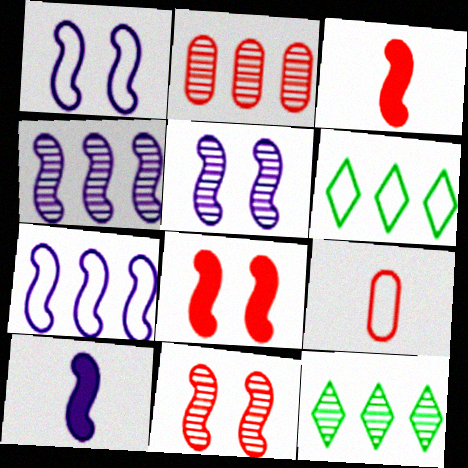[[1, 4, 10], 
[1, 6, 9], 
[2, 4, 12], 
[5, 7, 10]]